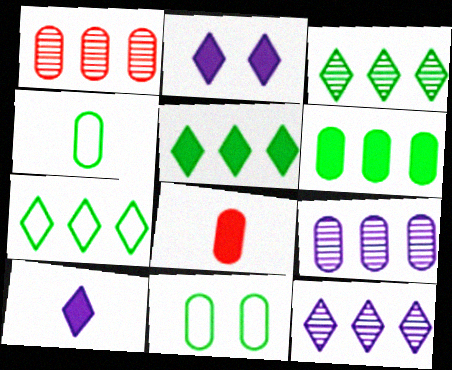[[3, 5, 7], 
[8, 9, 11]]